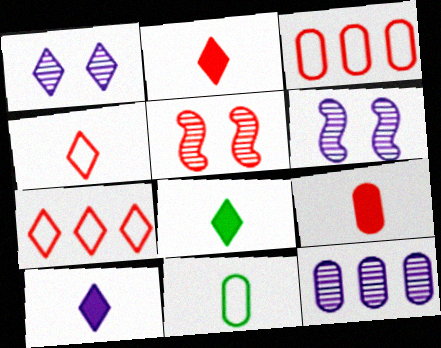[[1, 7, 8], 
[2, 3, 5], 
[2, 8, 10], 
[3, 6, 8], 
[5, 7, 9]]